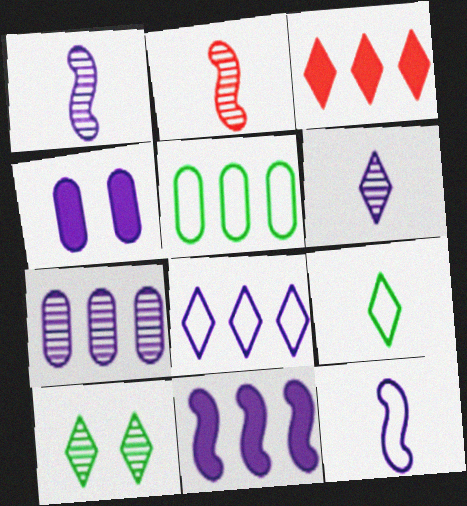[[1, 4, 8], 
[2, 7, 10], 
[7, 8, 11]]